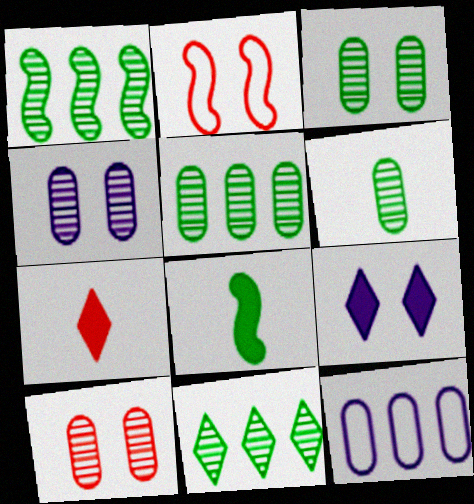[[1, 5, 11], 
[2, 3, 9], 
[3, 4, 10], 
[3, 5, 6]]